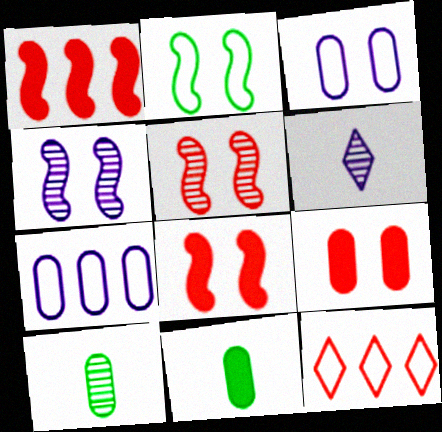[[2, 4, 8], 
[4, 11, 12], 
[7, 9, 10]]